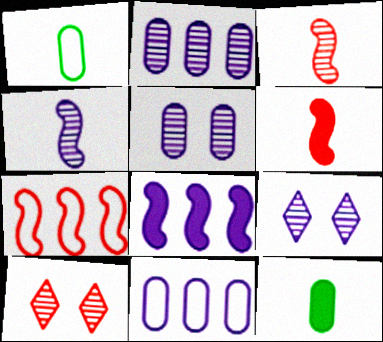[[1, 8, 10], 
[2, 4, 9], 
[7, 9, 12]]